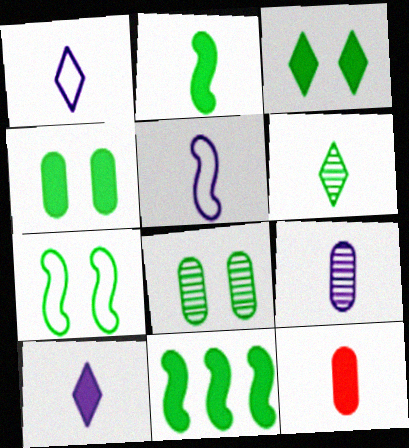[[2, 10, 12], 
[3, 7, 8], 
[5, 6, 12], 
[5, 9, 10]]